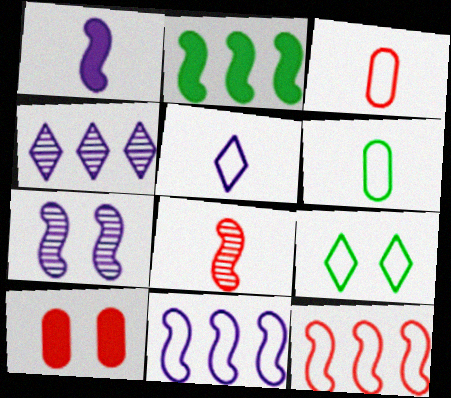[[1, 7, 11], 
[3, 9, 11], 
[7, 9, 10]]